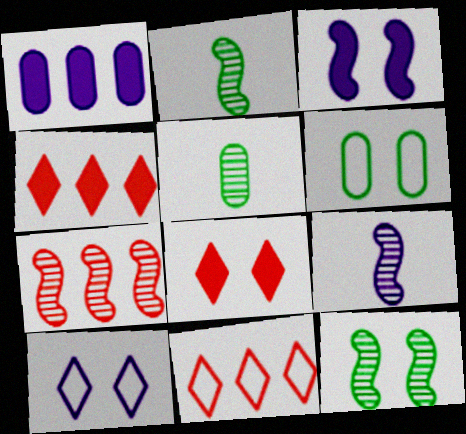[[1, 9, 10], 
[3, 5, 11], 
[4, 6, 9], 
[7, 9, 12]]